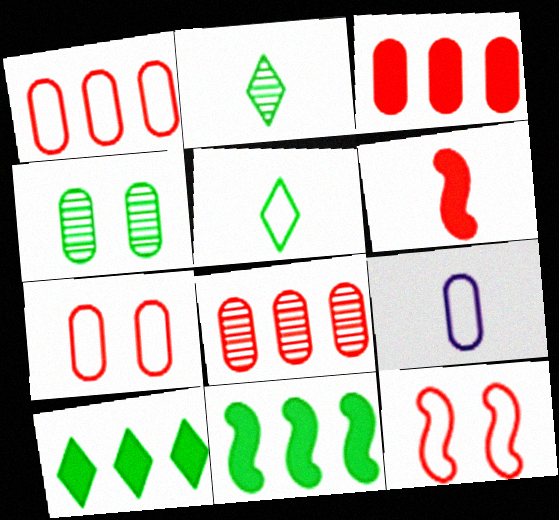[[1, 3, 8], 
[2, 6, 9], 
[3, 4, 9], 
[4, 5, 11]]